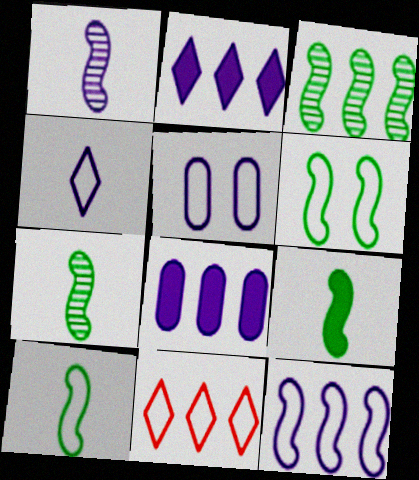[[1, 2, 5], 
[3, 6, 9], 
[3, 8, 11], 
[4, 5, 12], 
[5, 10, 11], 
[7, 9, 10]]